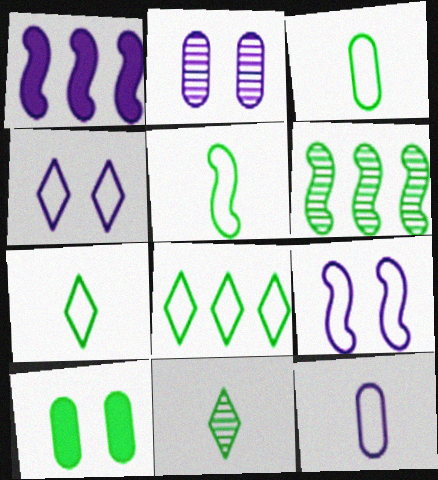[[3, 5, 7], 
[6, 7, 10]]